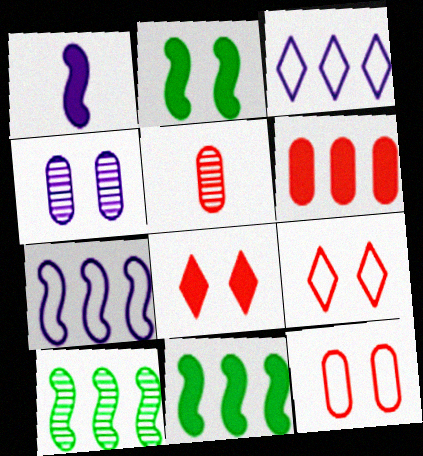[[1, 3, 4], 
[2, 3, 5], 
[2, 4, 9], 
[3, 6, 10], 
[5, 6, 12]]